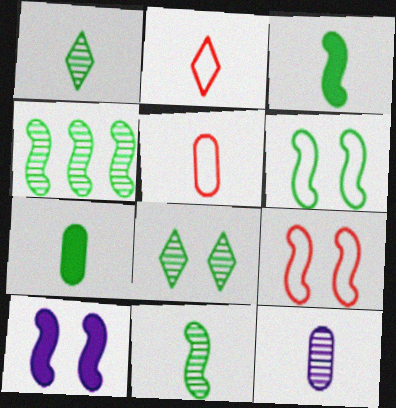[[2, 3, 12], 
[3, 4, 6], 
[5, 7, 12]]